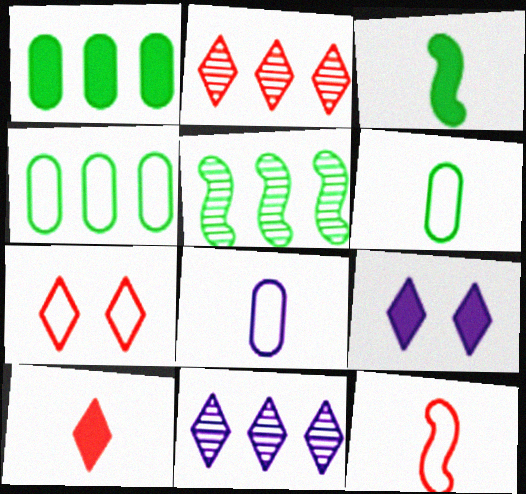[[2, 7, 10]]